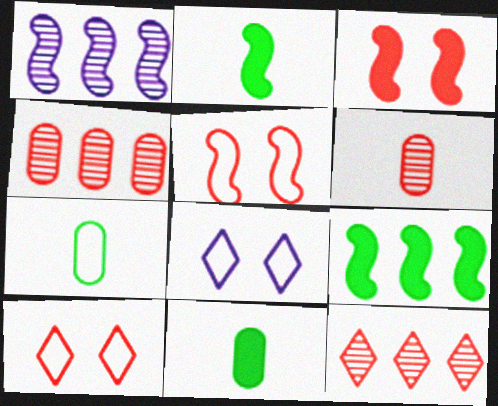[[1, 2, 5], 
[1, 10, 11], 
[2, 4, 8], 
[6, 8, 9]]